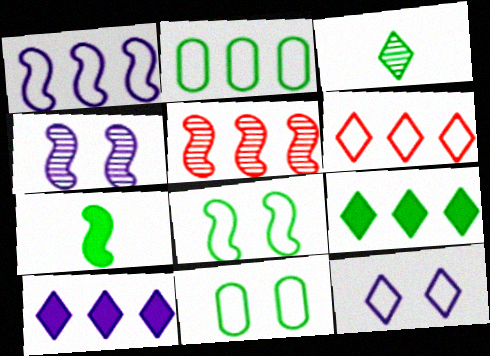[[1, 2, 6], 
[2, 5, 10]]